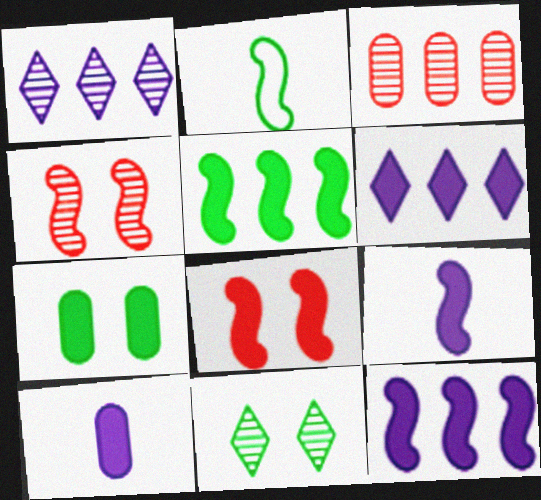[[2, 4, 12], 
[5, 8, 9]]